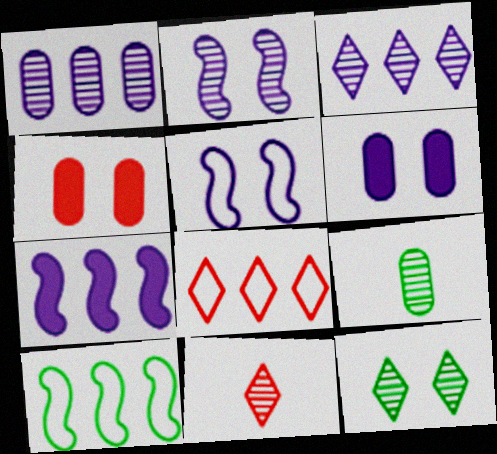[[3, 11, 12], 
[4, 5, 12], 
[6, 10, 11]]